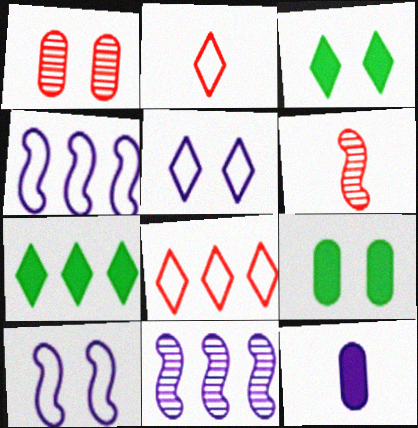[[1, 3, 10], 
[2, 9, 11], 
[5, 11, 12]]